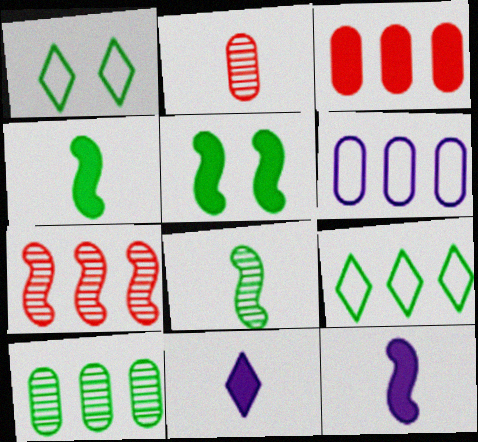[[1, 4, 10], 
[3, 5, 11], 
[3, 6, 10]]